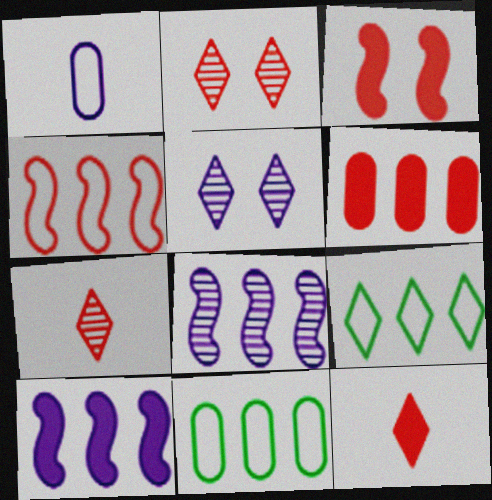[[1, 5, 10], 
[3, 6, 12], 
[5, 9, 12], 
[6, 8, 9]]